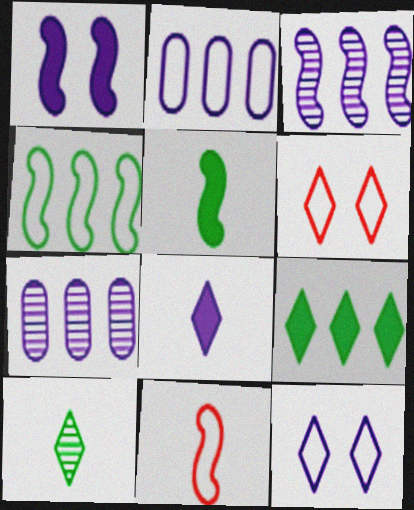[[5, 6, 7]]